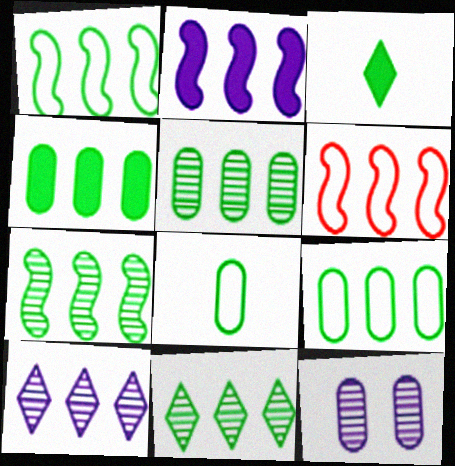[[1, 4, 11], 
[2, 6, 7], 
[3, 6, 12], 
[4, 5, 9], 
[4, 6, 10], 
[5, 7, 11]]